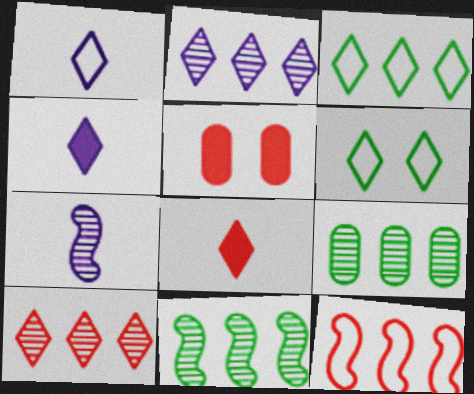[[1, 5, 11], 
[2, 6, 8], 
[3, 5, 7], 
[4, 6, 10]]